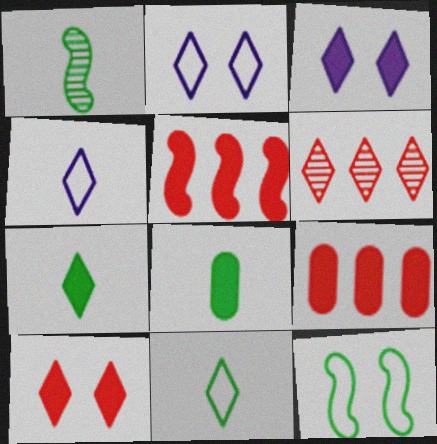[[1, 2, 9], 
[1, 8, 11], 
[2, 6, 7], 
[3, 5, 8], 
[3, 6, 11]]